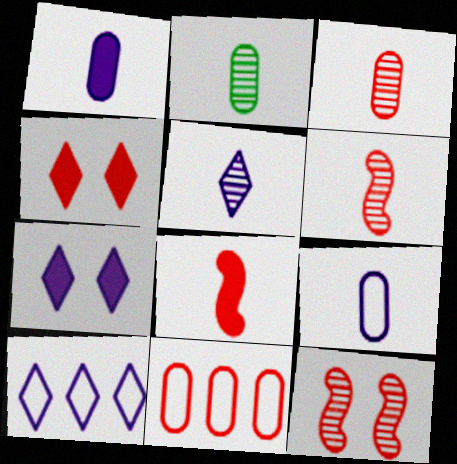[[2, 5, 6], 
[4, 6, 11], 
[5, 7, 10]]